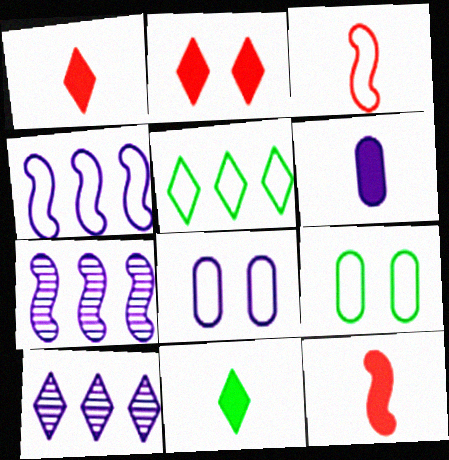[[1, 7, 9], 
[3, 5, 8], 
[6, 11, 12], 
[9, 10, 12]]